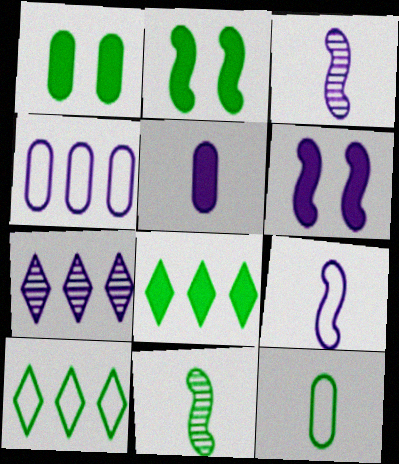[[1, 10, 11]]